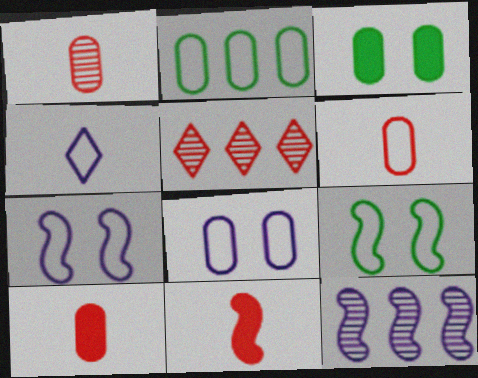[[1, 6, 10], 
[2, 6, 8], 
[9, 11, 12]]